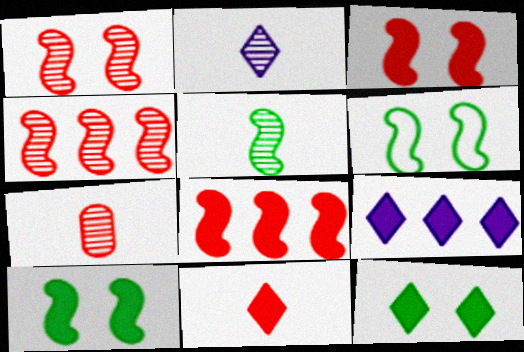[[2, 5, 7], 
[6, 7, 9], 
[9, 11, 12]]